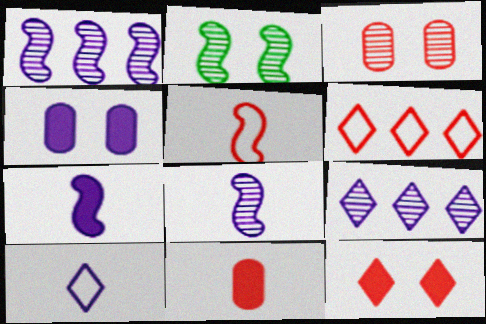[[1, 4, 10]]